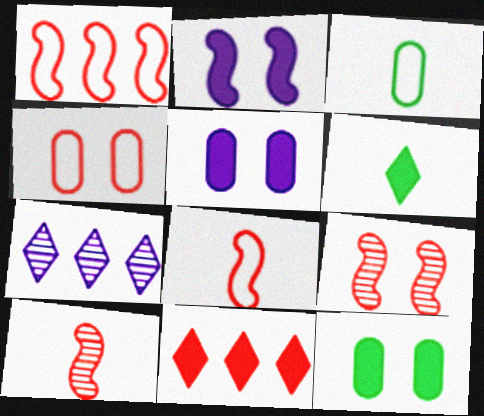[[4, 10, 11], 
[7, 8, 12]]